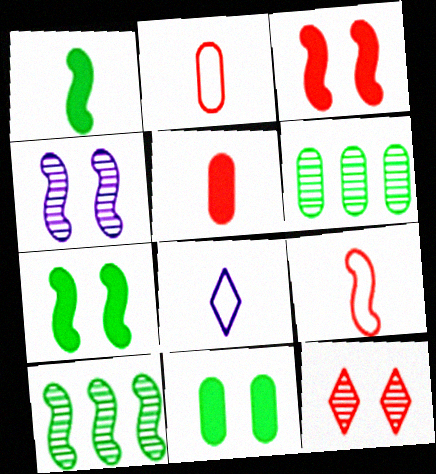[[3, 6, 8]]